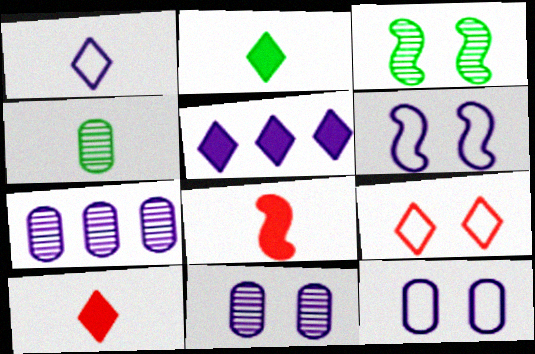[[1, 4, 8]]